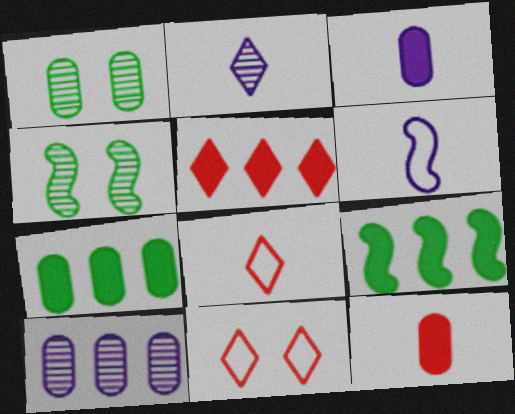[[1, 5, 6], 
[2, 3, 6]]